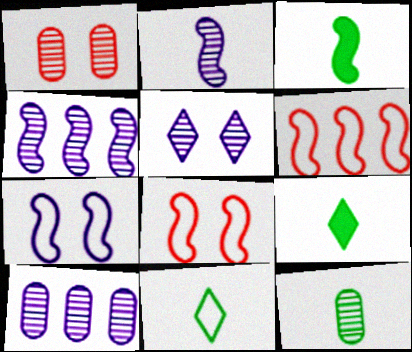[[1, 10, 12], 
[2, 5, 10], 
[3, 4, 8], 
[3, 11, 12], 
[8, 9, 10]]